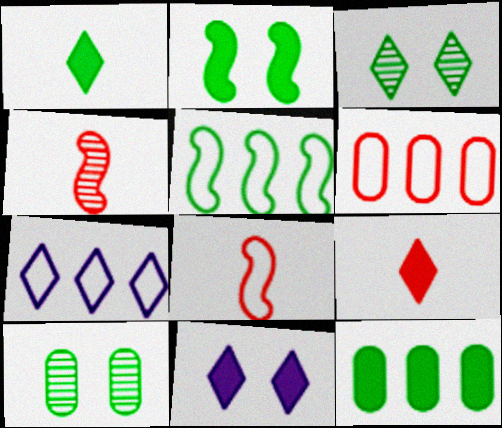[[1, 2, 12], 
[1, 5, 10], 
[3, 7, 9], 
[5, 6, 7]]